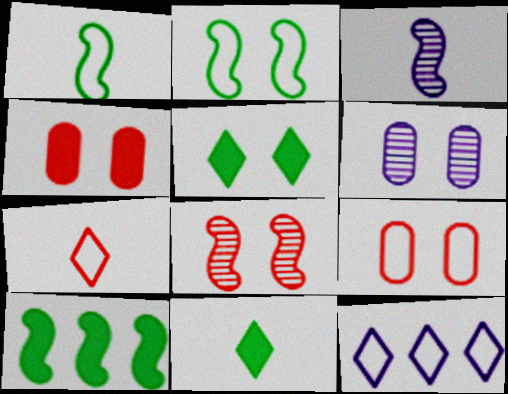[[1, 9, 12], 
[6, 7, 10]]